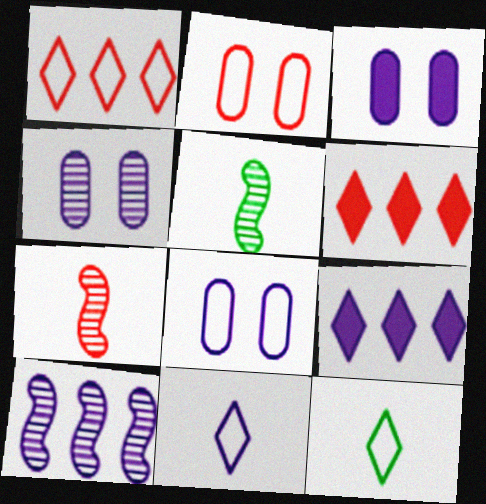[[1, 3, 5], 
[2, 5, 9], 
[2, 6, 7], 
[3, 4, 8], 
[3, 10, 11], 
[5, 6, 8]]